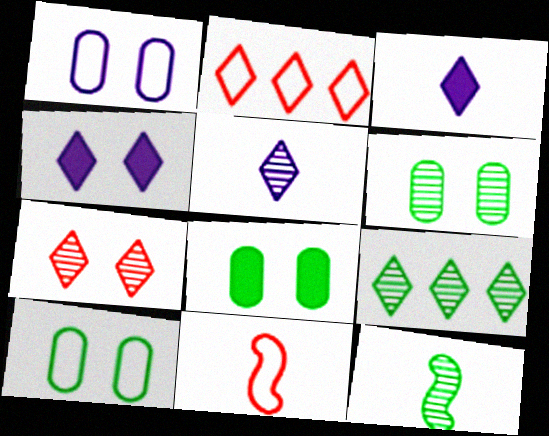[[5, 7, 9], 
[6, 8, 10], 
[6, 9, 12]]